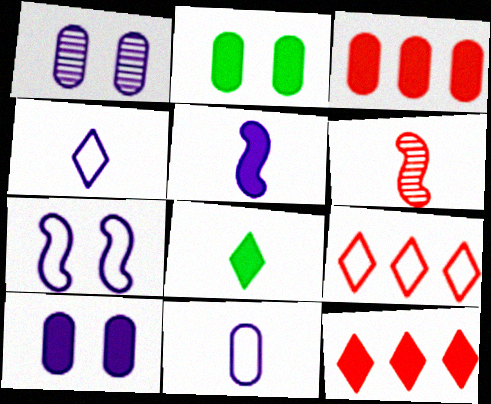[[2, 5, 12], 
[6, 8, 11]]